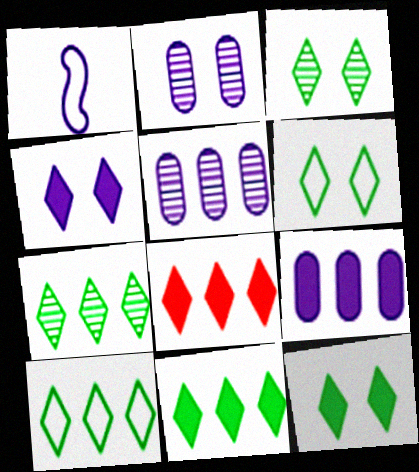[[1, 4, 5], 
[3, 6, 12], 
[7, 10, 11]]